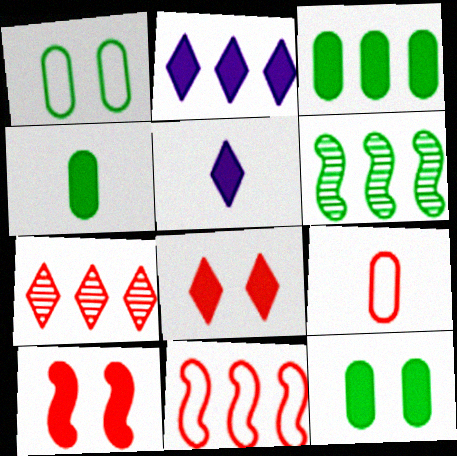[[2, 4, 10], 
[3, 4, 12], 
[3, 5, 10], 
[7, 9, 10]]